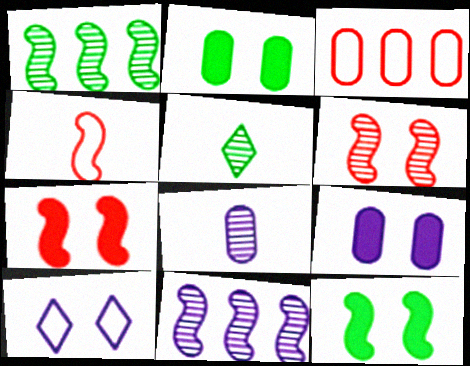[[2, 3, 8], 
[2, 6, 10], 
[4, 11, 12]]